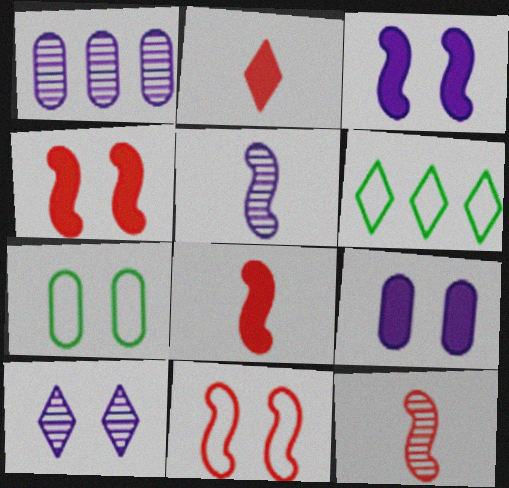[[1, 5, 10], 
[2, 6, 10], 
[4, 7, 10], 
[6, 9, 12]]